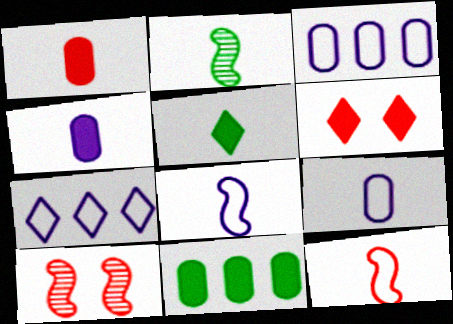[[2, 3, 6], 
[3, 5, 10]]